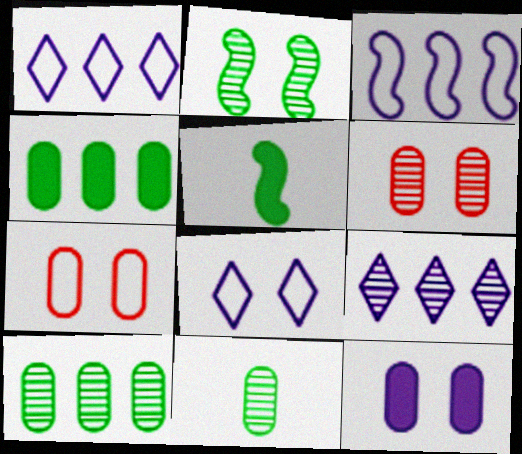[[1, 5, 6], 
[5, 7, 9]]